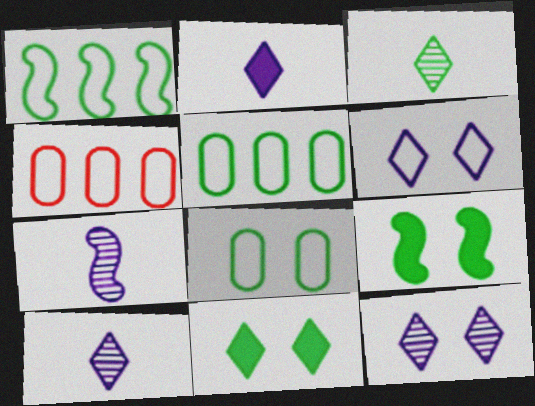[[3, 5, 9], 
[4, 7, 11], 
[4, 9, 10]]